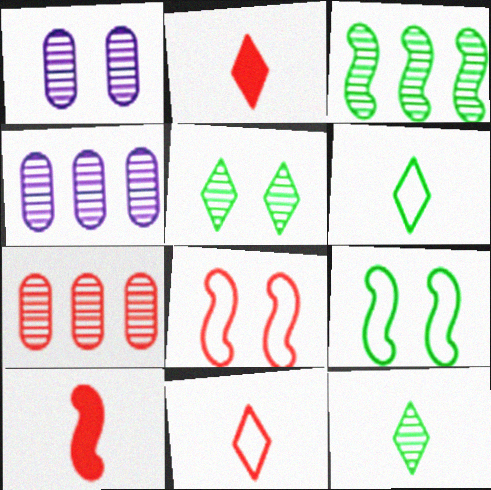[[2, 4, 9], 
[2, 7, 8]]